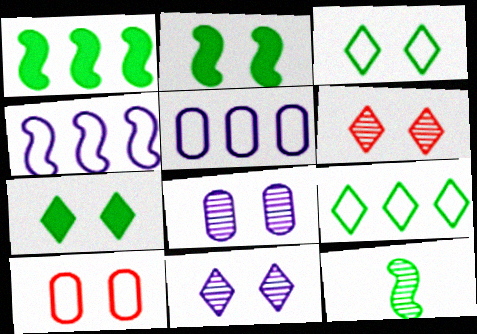[[2, 10, 11]]